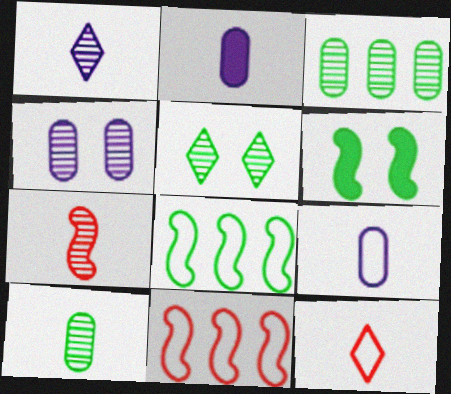[[1, 7, 10], 
[2, 5, 11]]